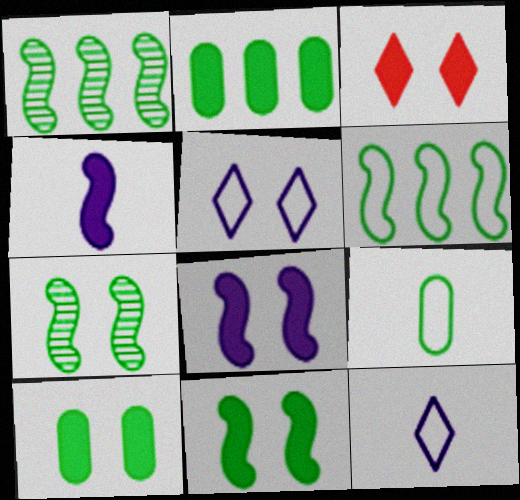[[2, 3, 4], 
[3, 8, 10]]